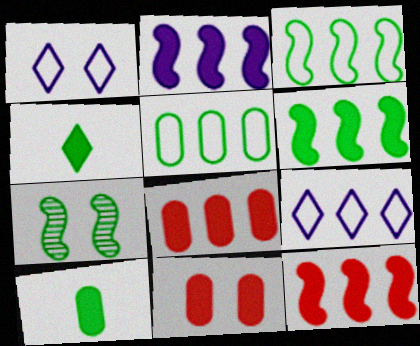[[1, 7, 11], 
[2, 4, 11], 
[2, 6, 12], 
[4, 5, 7]]